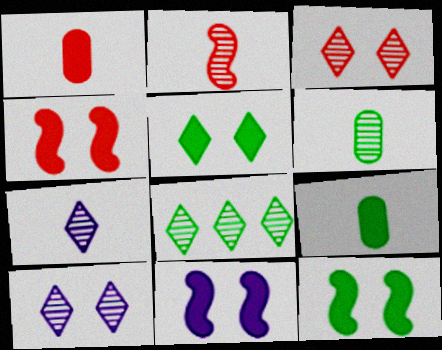[[2, 6, 7], 
[3, 7, 8], 
[4, 11, 12]]